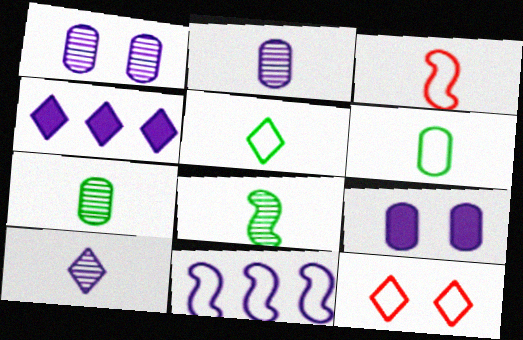[[6, 11, 12], 
[9, 10, 11]]